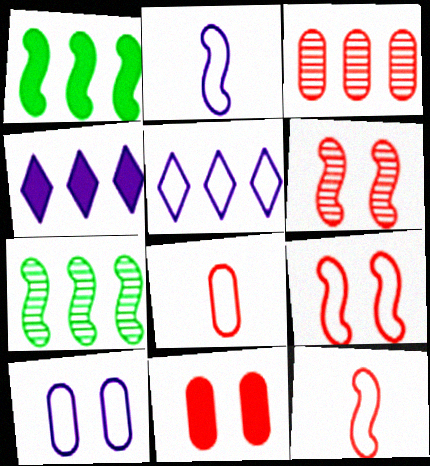[[1, 2, 6], 
[1, 3, 5], 
[2, 5, 10], 
[3, 8, 11]]